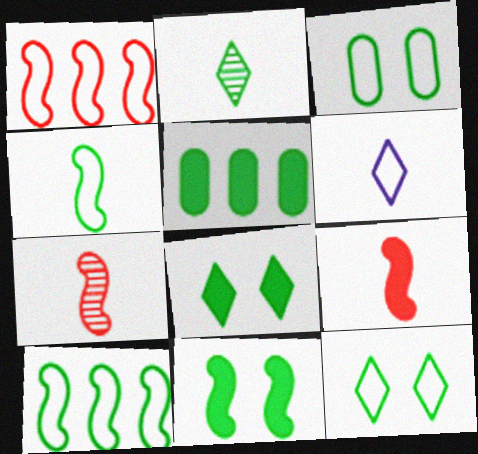[[1, 3, 6]]